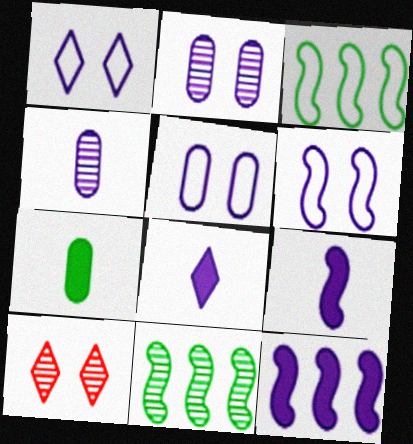[[1, 4, 12], 
[1, 5, 6], 
[4, 10, 11]]